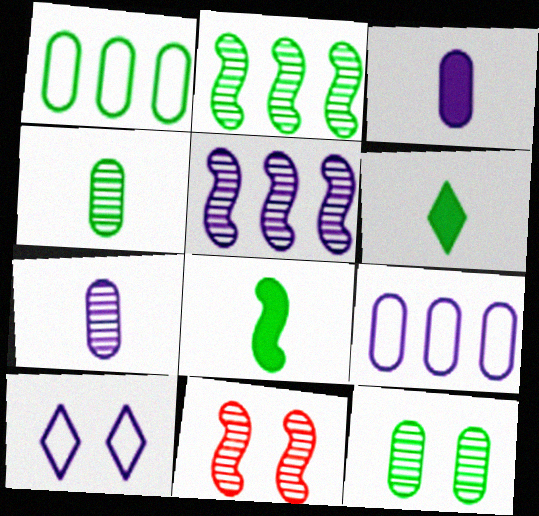[[3, 5, 10], 
[6, 9, 11]]